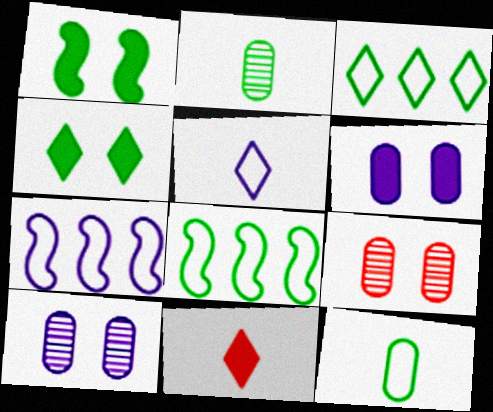[[1, 2, 3], 
[2, 4, 8], 
[8, 10, 11]]